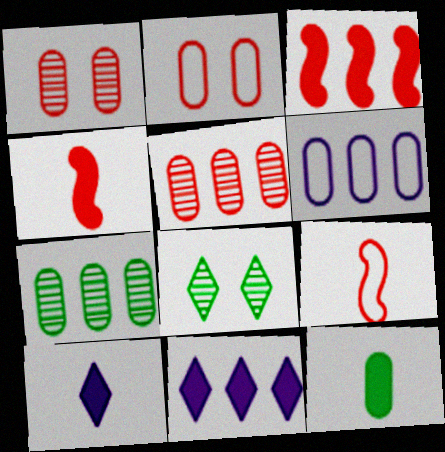[[1, 6, 12], 
[4, 6, 8], 
[4, 10, 12]]